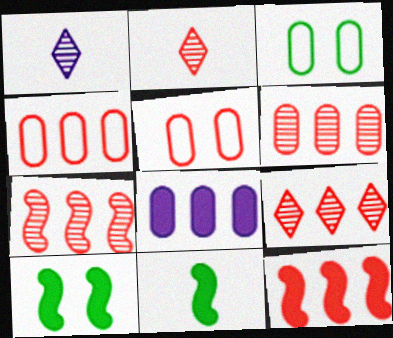[[1, 3, 12], 
[1, 4, 10], 
[2, 5, 12], 
[4, 9, 12], 
[6, 7, 9]]